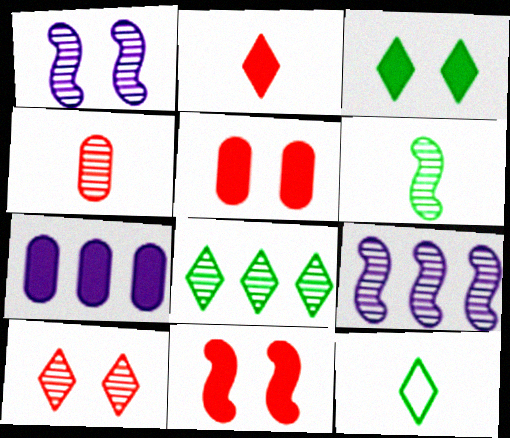[[1, 4, 8], 
[3, 8, 12], 
[5, 9, 12]]